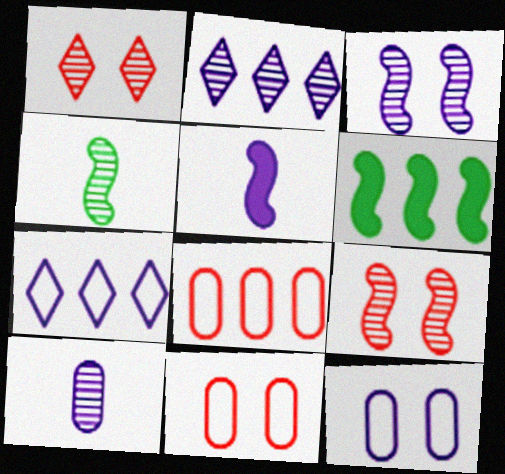[[2, 3, 10], 
[2, 5, 12], 
[2, 6, 8]]